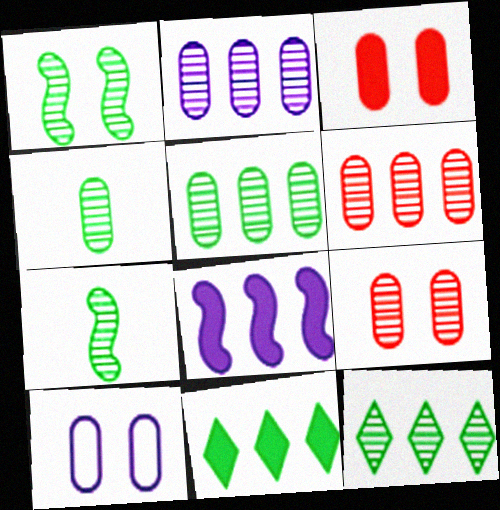[[1, 4, 12], 
[2, 4, 9], 
[2, 5, 6]]